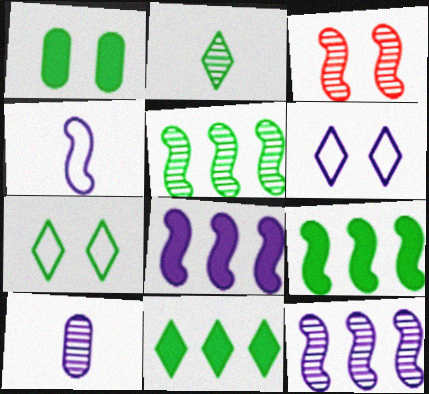[[1, 3, 6], 
[2, 7, 11], 
[3, 4, 9], 
[6, 8, 10]]